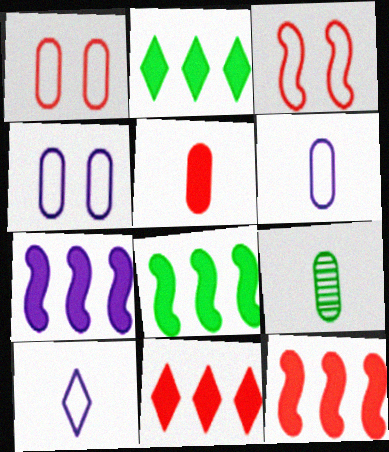[[5, 6, 9], 
[7, 8, 12]]